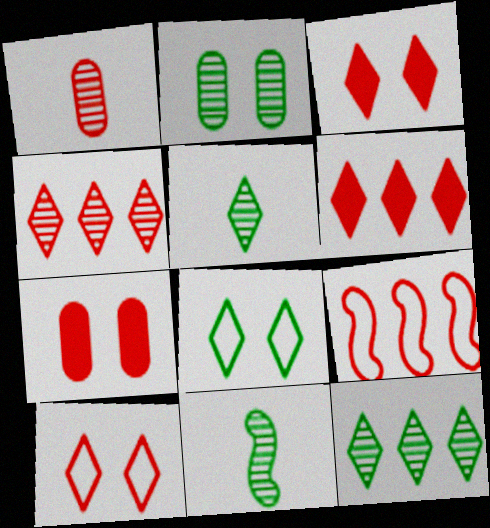[[1, 3, 9], 
[2, 11, 12]]